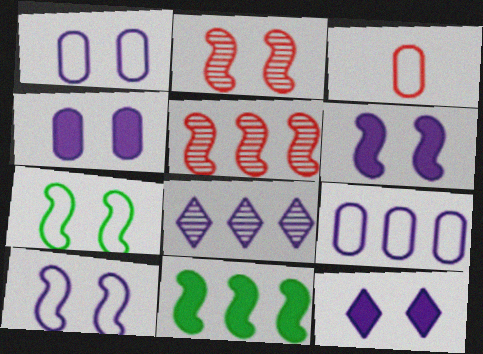[[2, 6, 7], 
[4, 6, 12]]